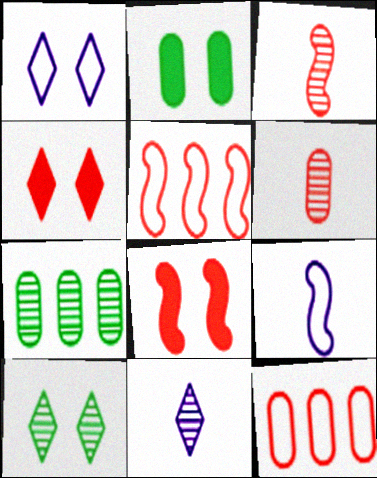[[1, 4, 10], 
[2, 5, 11], 
[3, 4, 12], 
[3, 5, 8], 
[4, 5, 6], 
[4, 7, 9]]